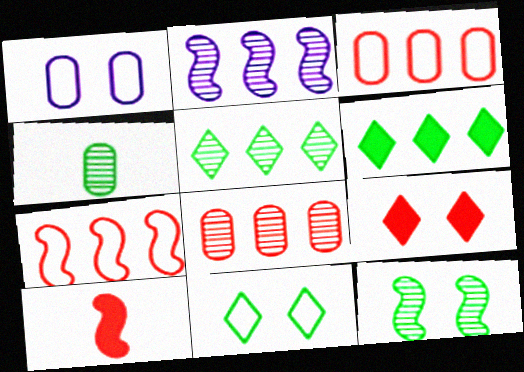[[1, 5, 10], 
[1, 9, 12], 
[2, 3, 6], 
[2, 5, 8], 
[4, 5, 12]]